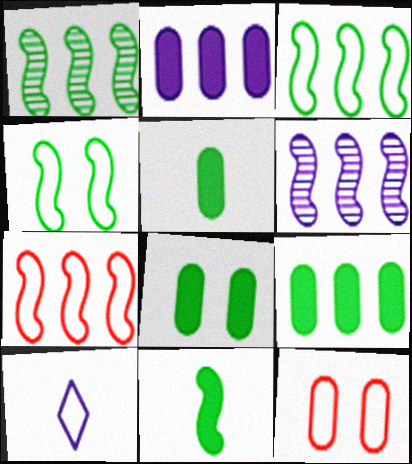[[1, 4, 11], 
[3, 10, 12], 
[5, 8, 9]]